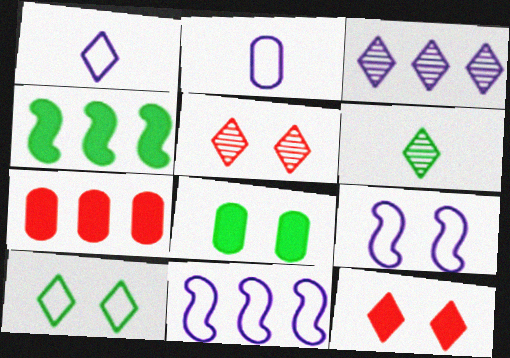[[2, 4, 5], 
[3, 5, 6], 
[5, 8, 9], 
[6, 7, 9]]